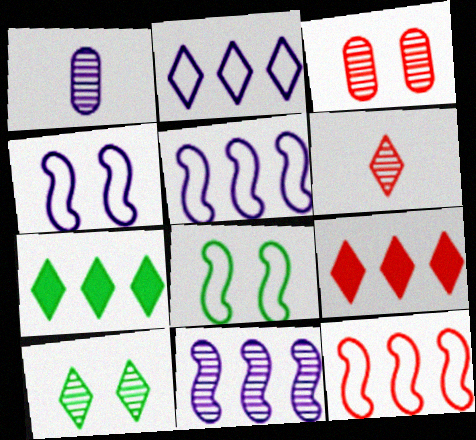[[1, 8, 9]]